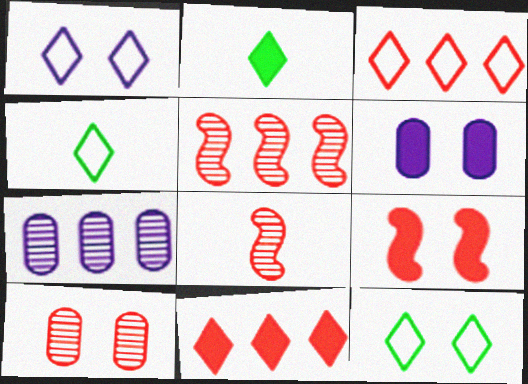[[1, 3, 4], 
[4, 5, 6], 
[4, 7, 9]]